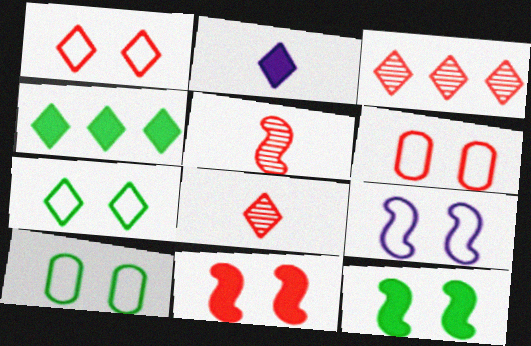[[1, 9, 10], 
[2, 3, 7], 
[6, 7, 9]]